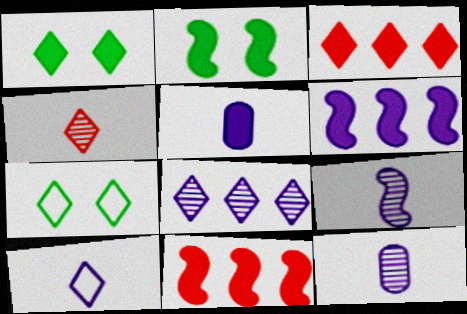[[1, 5, 11], 
[2, 3, 5], 
[5, 9, 10], 
[7, 11, 12]]